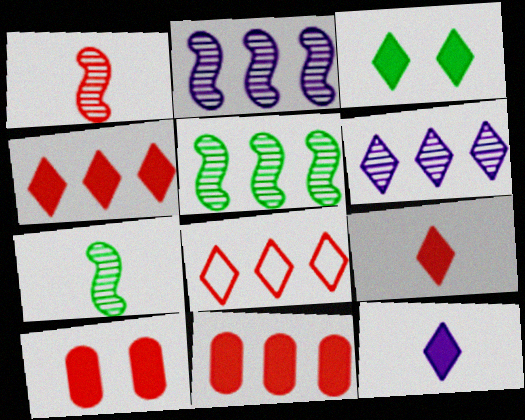[[1, 8, 10], 
[3, 4, 12]]